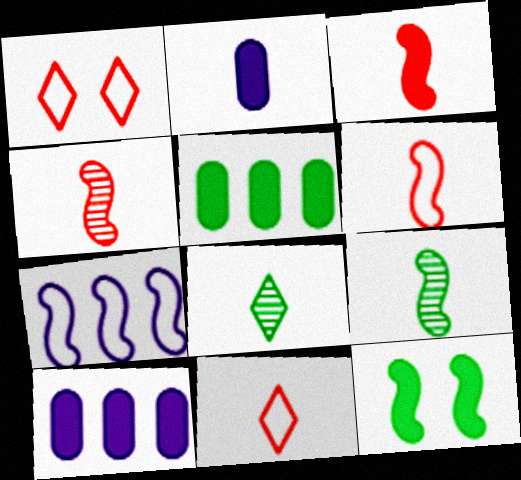[[1, 9, 10], 
[2, 6, 8], 
[2, 9, 11], 
[3, 4, 6], 
[4, 7, 12]]